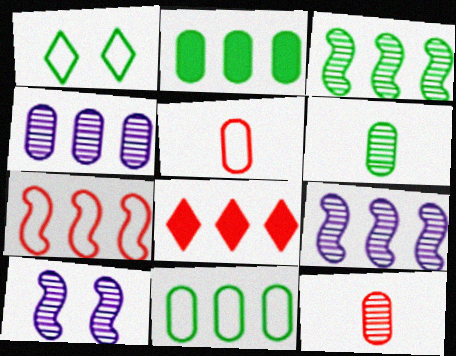[[8, 9, 11]]